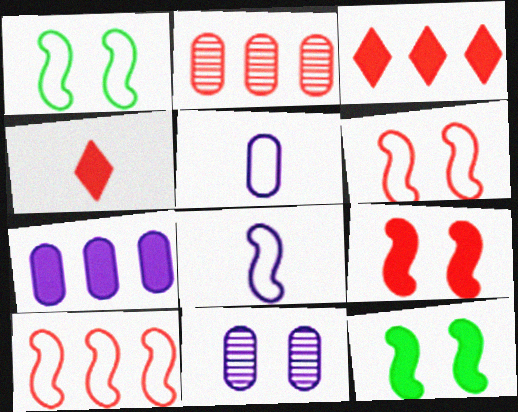[[1, 8, 10], 
[2, 3, 10], 
[2, 4, 6], 
[4, 7, 12], 
[5, 7, 11]]